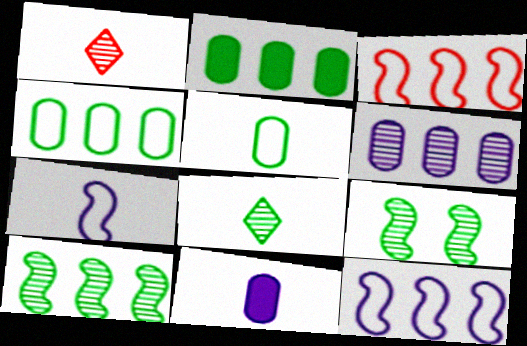[[1, 6, 9]]